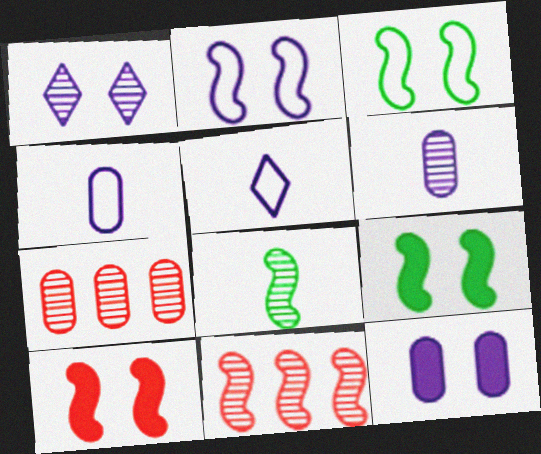[[1, 2, 12], 
[1, 7, 8], 
[5, 7, 9]]